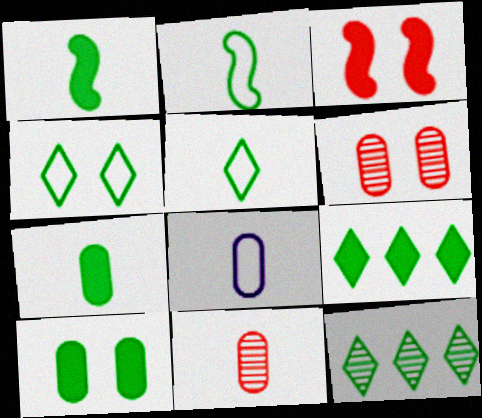[[1, 9, 10], 
[2, 10, 12], 
[3, 8, 12], 
[7, 8, 11]]